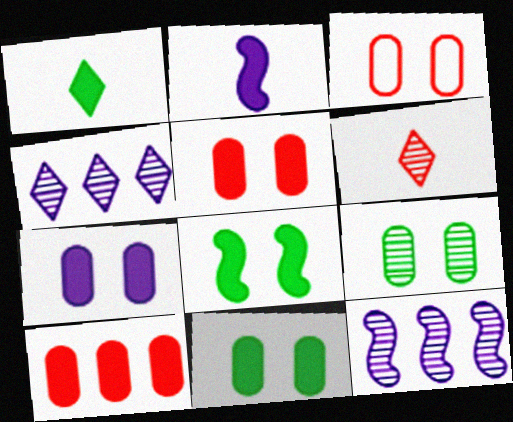[[1, 3, 12], 
[3, 7, 9], 
[5, 7, 11], 
[6, 9, 12]]